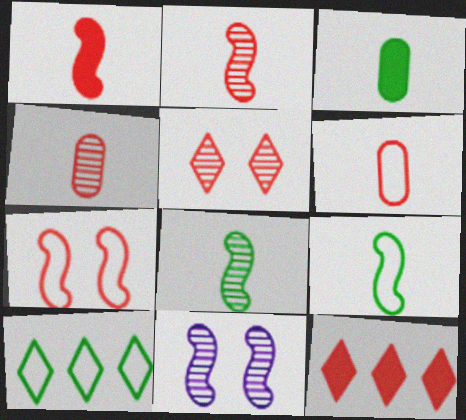[[4, 7, 12]]